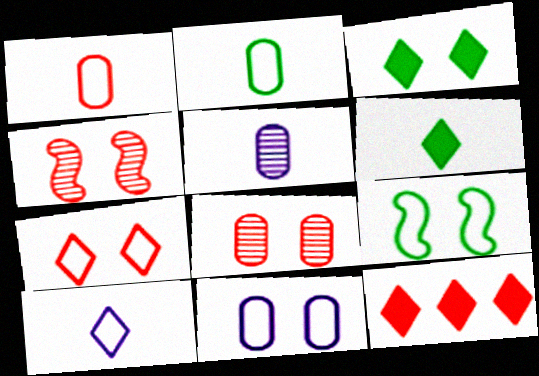[[1, 4, 12], 
[3, 4, 11], 
[5, 9, 12], 
[7, 9, 11]]